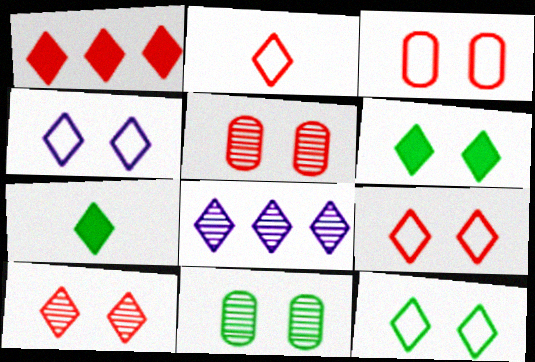[[1, 2, 10], 
[2, 6, 8], 
[4, 6, 10], 
[4, 9, 12], 
[7, 8, 9]]